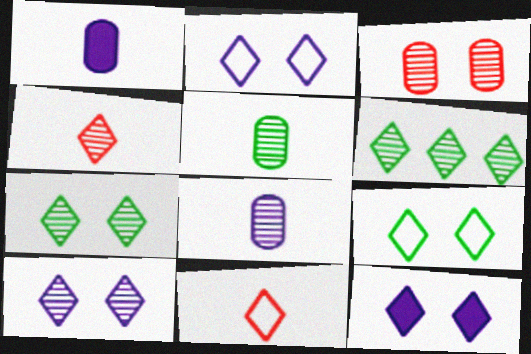[[2, 10, 12], 
[4, 6, 10], 
[6, 11, 12]]